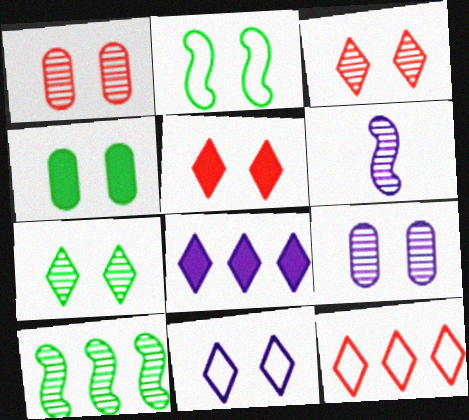[[2, 4, 7], 
[2, 5, 9], 
[4, 6, 12], 
[5, 7, 11]]